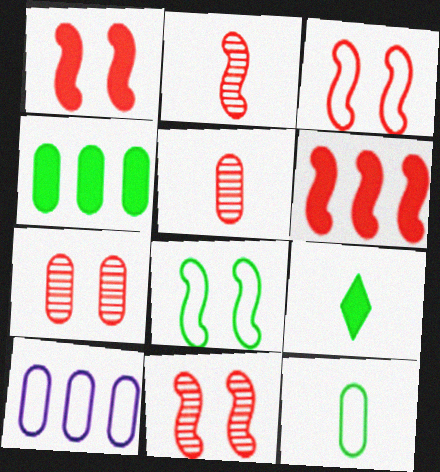[[1, 3, 11], 
[2, 3, 6], 
[9, 10, 11]]